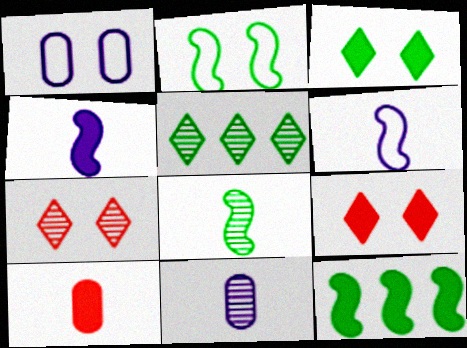[[2, 8, 12]]